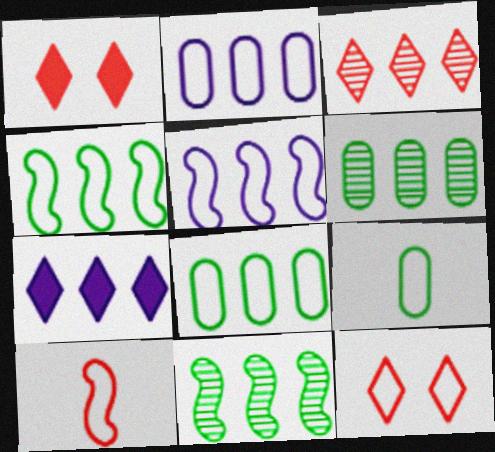[[5, 9, 12]]